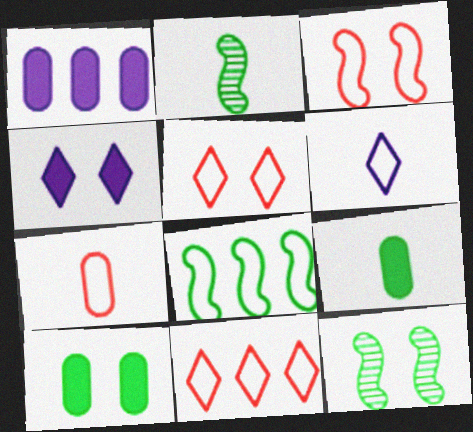[[1, 2, 5], 
[3, 7, 11]]